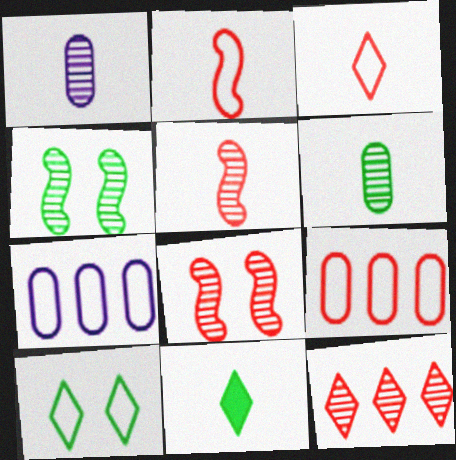[[1, 2, 11], 
[1, 4, 12], 
[2, 7, 10], 
[7, 8, 11]]